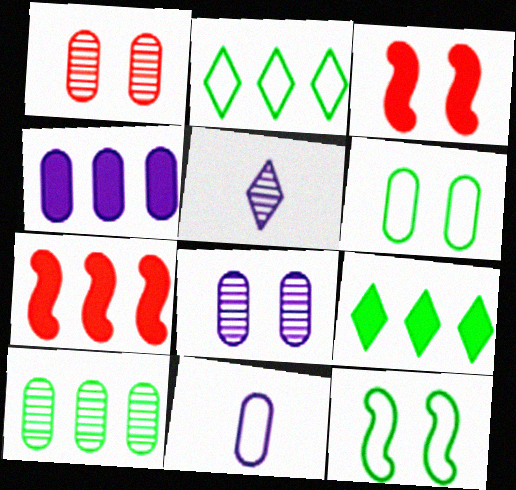[[4, 7, 9], 
[4, 8, 11], 
[5, 6, 7]]